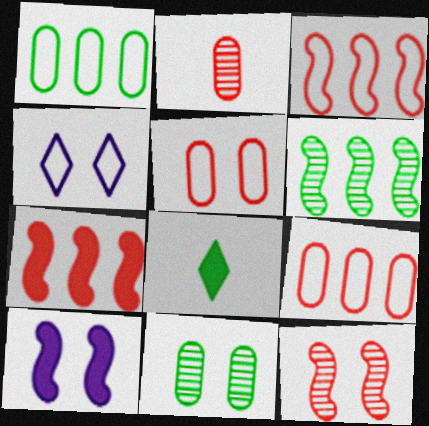[]